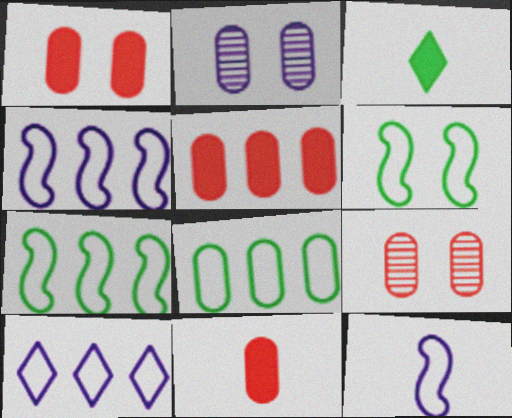[[1, 5, 11], 
[2, 8, 11], 
[3, 4, 9]]